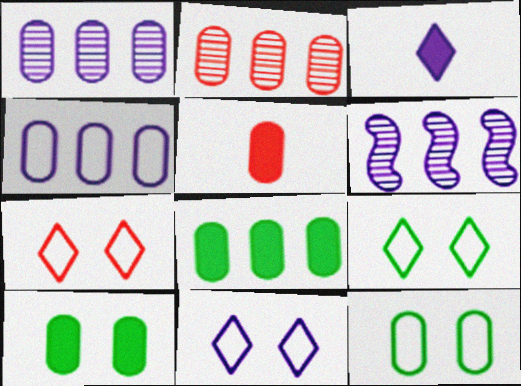[[1, 5, 12], 
[2, 4, 8], 
[5, 6, 9], 
[7, 9, 11]]